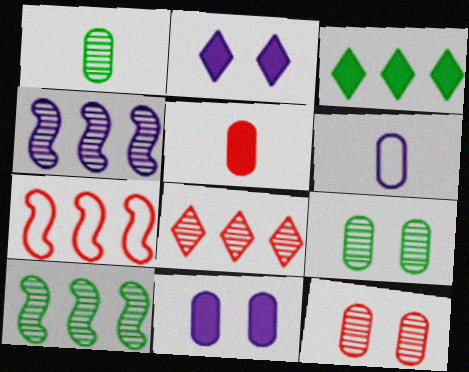[[1, 2, 7], 
[1, 5, 6], 
[2, 4, 6]]